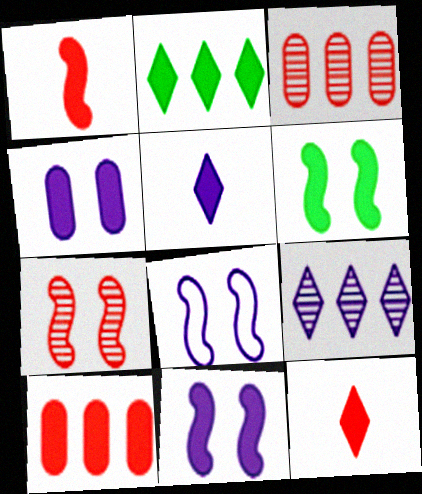[[1, 2, 4], 
[5, 6, 10], 
[6, 7, 8]]